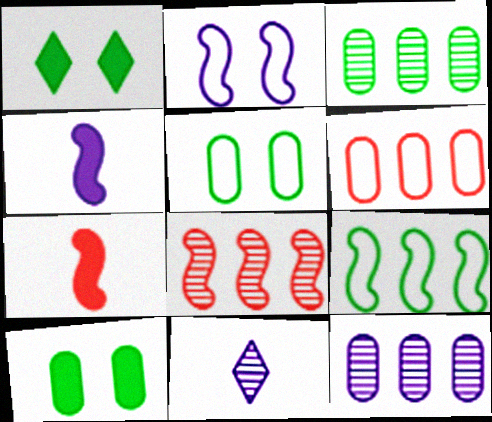[]